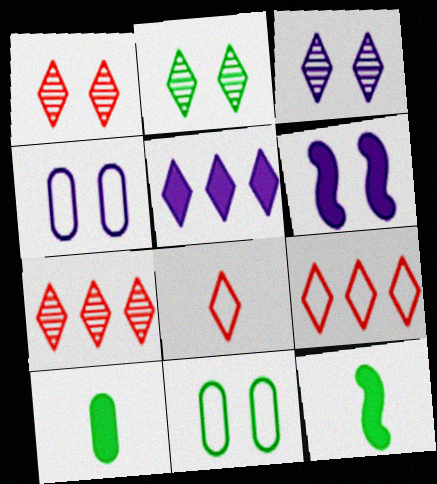[[1, 2, 3], 
[1, 6, 11], 
[2, 5, 8], 
[3, 4, 6], 
[4, 7, 12]]